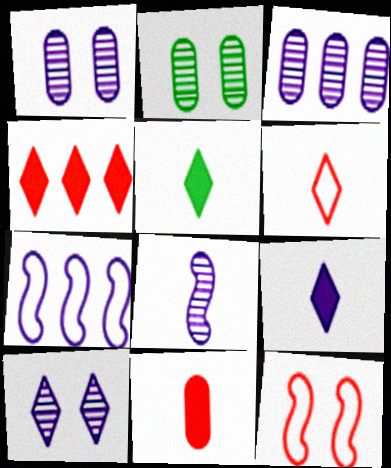[[1, 7, 9], 
[3, 5, 12], 
[3, 8, 10]]